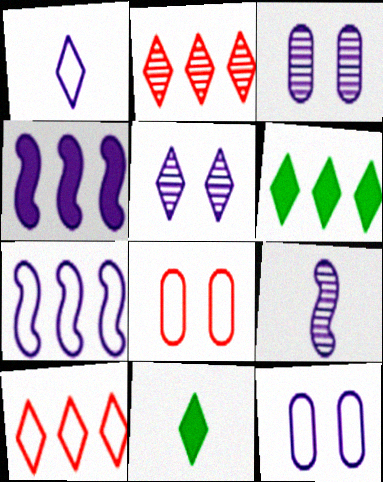[[1, 3, 4], 
[1, 7, 12], 
[5, 10, 11], 
[6, 8, 9]]